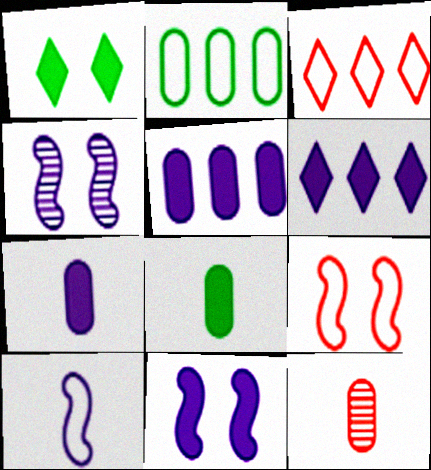[[3, 4, 8], 
[6, 7, 11]]